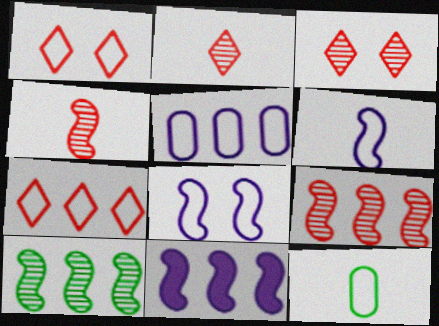[[3, 11, 12], 
[7, 8, 12]]